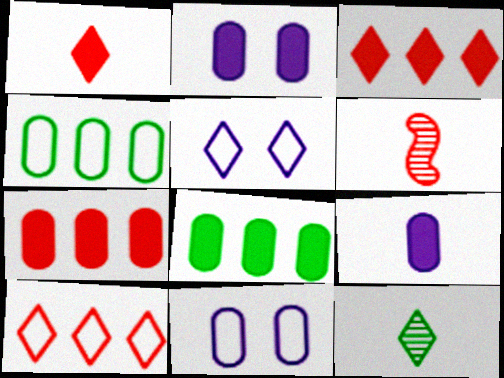[[3, 5, 12], 
[5, 6, 8]]